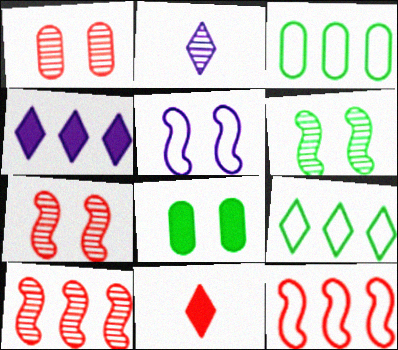[[1, 11, 12], 
[2, 8, 12], 
[3, 4, 10]]